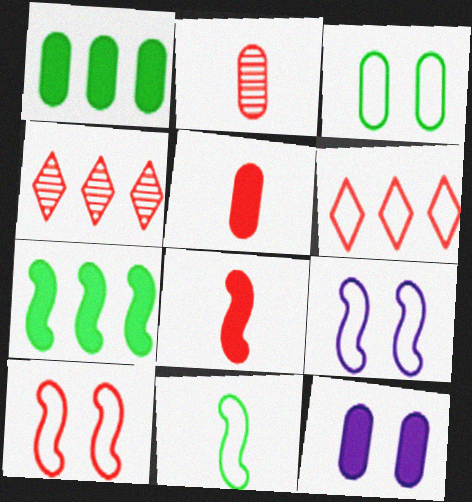[[1, 5, 12], 
[4, 5, 10], 
[4, 11, 12]]